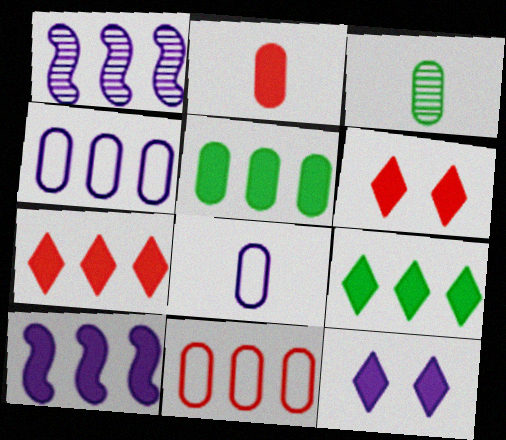[[1, 8, 12], 
[1, 9, 11], 
[2, 3, 8], 
[5, 7, 10]]